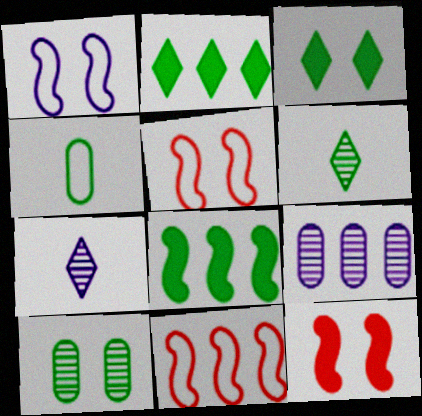[[2, 9, 11]]